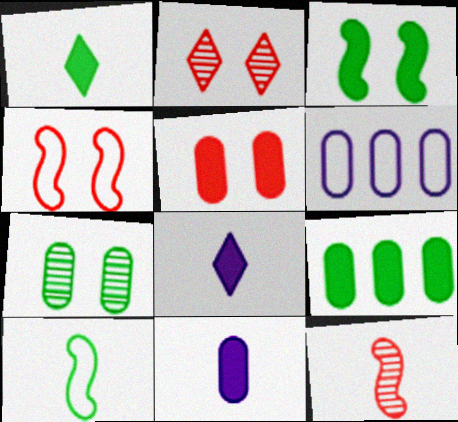[[1, 3, 9], 
[2, 4, 5], 
[5, 9, 11]]